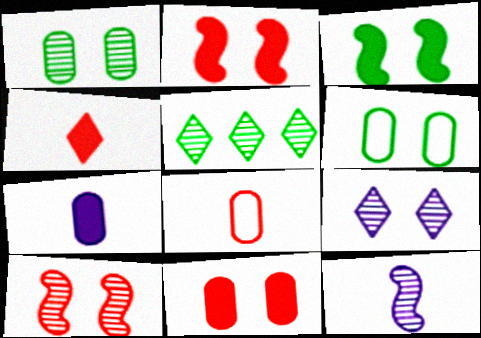[[1, 9, 10], 
[2, 6, 9]]